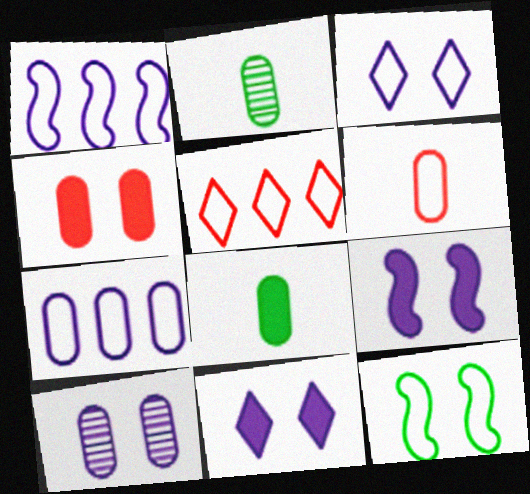[[2, 4, 7], 
[2, 5, 9], 
[3, 9, 10]]